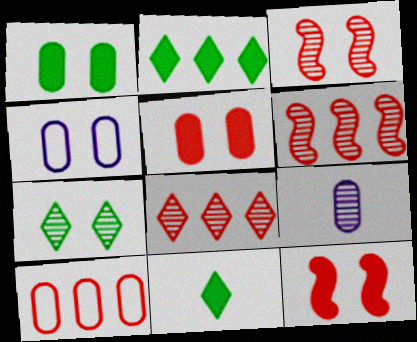[[1, 9, 10], 
[4, 6, 11], 
[4, 7, 12], 
[6, 7, 9]]